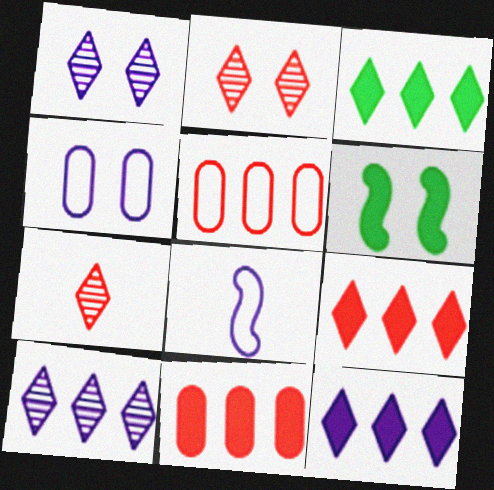[[2, 4, 6], 
[3, 9, 12]]